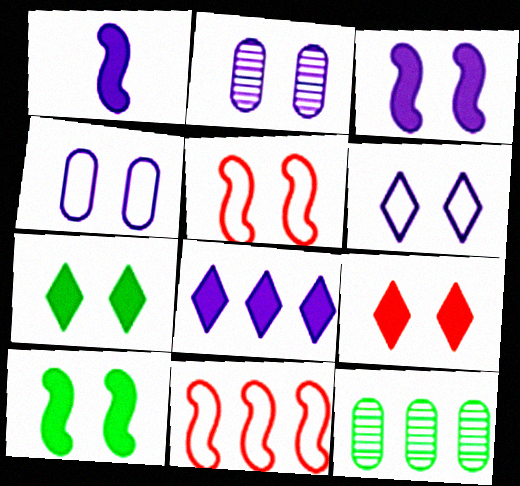[[2, 3, 6], 
[2, 5, 7], 
[8, 11, 12]]